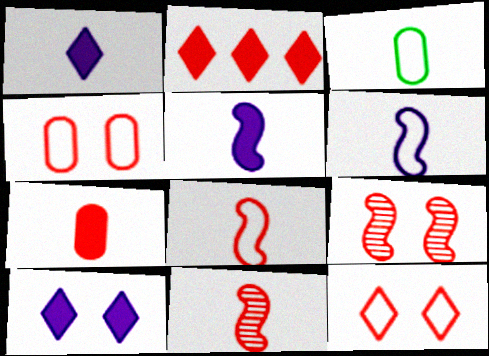[[1, 3, 11], 
[2, 4, 11]]